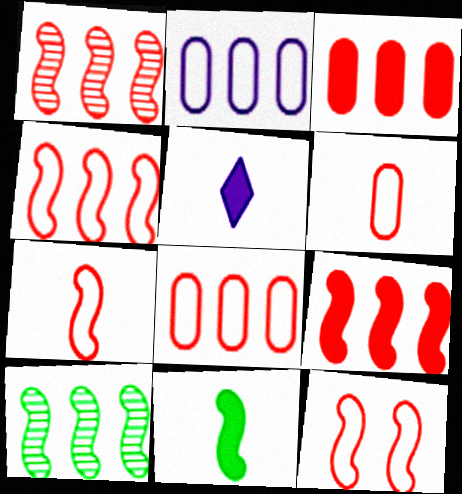[[1, 4, 9], 
[4, 7, 12]]